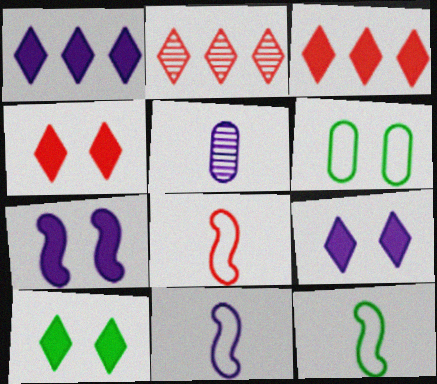[[4, 9, 10], 
[8, 11, 12]]